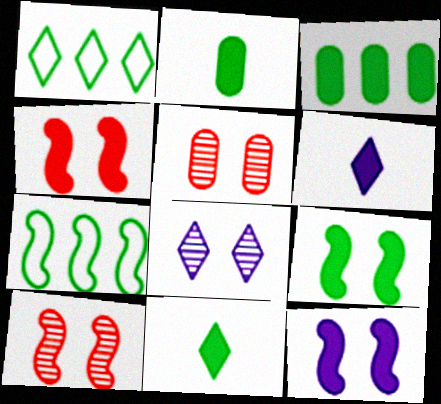[[3, 4, 6], 
[3, 9, 11], 
[4, 9, 12], 
[5, 6, 7]]